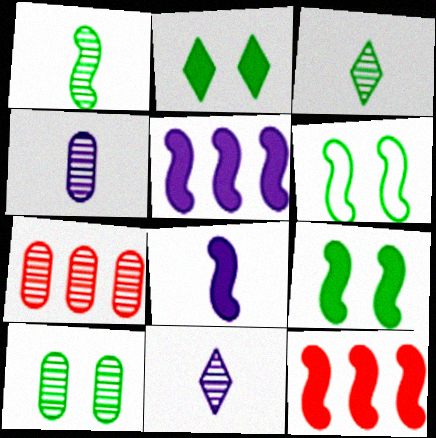[[2, 6, 10], 
[4, 7, 10], 
[8, 9, 12]]